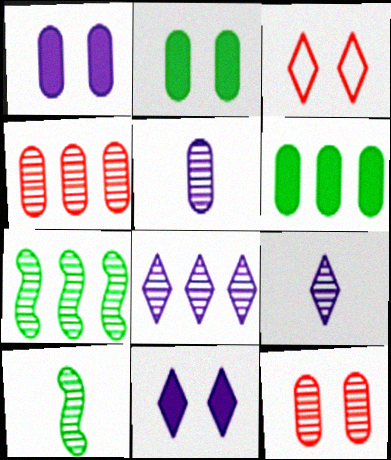[[4, 7, 8], 
[7, 9, 12], 
[8, 10, 12]]